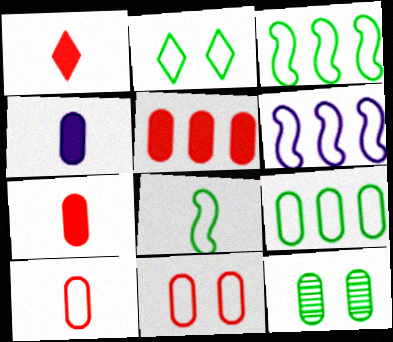[[1, 6, 12], 
[2, 6, 10], 
[2, 8, 9]]